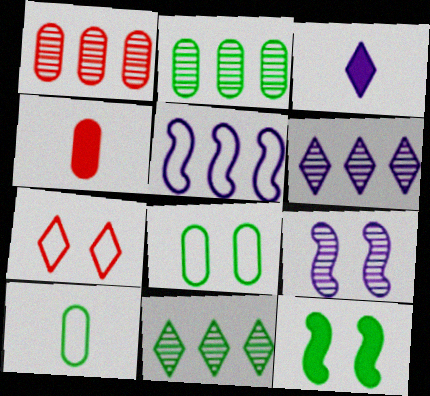[[3, 7, 11], 
[5, 7, 10], 
[10, 11, 12]]